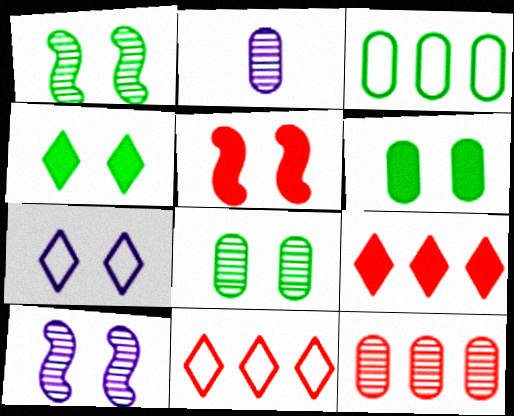[[2, 8, 12], 
[5, 7, 8]]